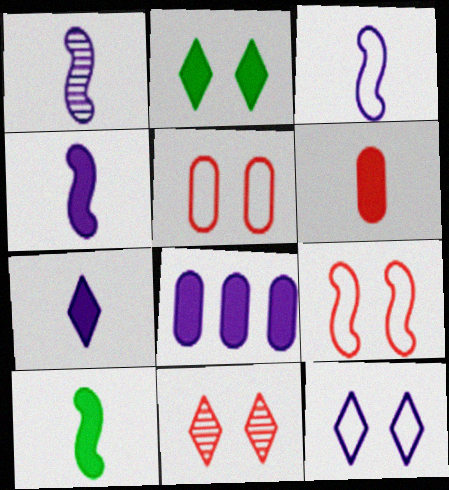[[1, 3, 4], 
[1, 8, 12], 
[2, 11, 12], 
[6, 7, 10]]